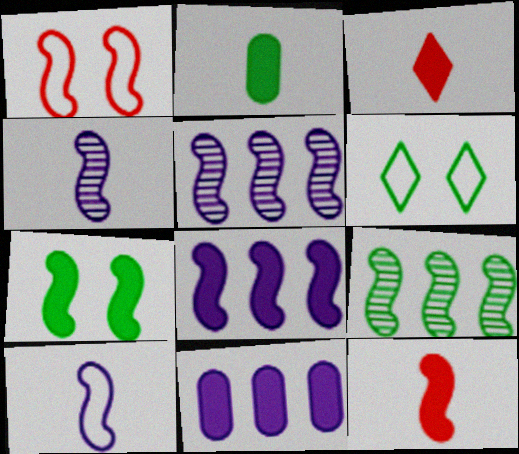[[2, 6, 9], 
[3, 7, 11], 
[7, 8, 12]]